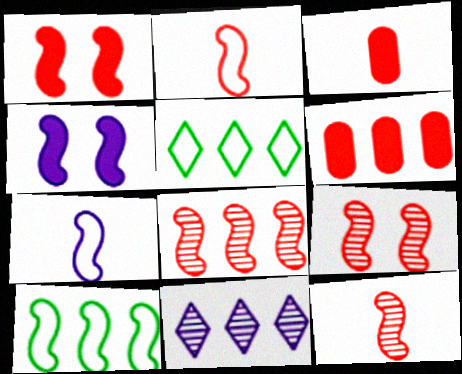[[1, 2, 8], 
[4, 10, 12], 
[6, 10, 11], 
[8, 9, 12]]